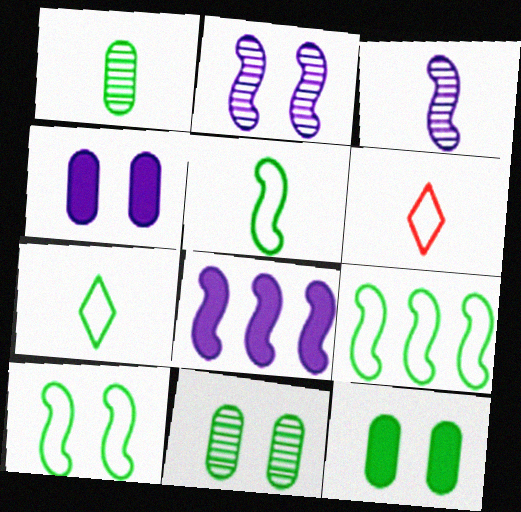[[5, 9, 10], 
[6, 8, 11]]